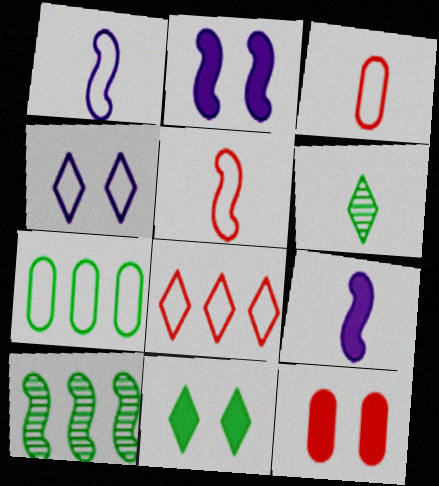[[2, 5, 10], 
[2, 11, 12], 
[3, 6, 9], 
[4, 5, 7]]